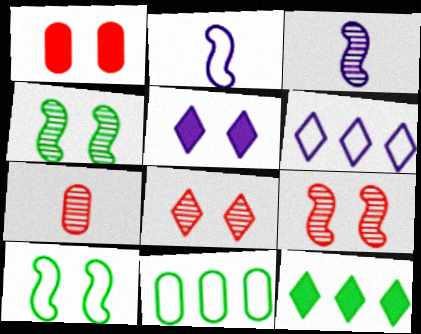[]